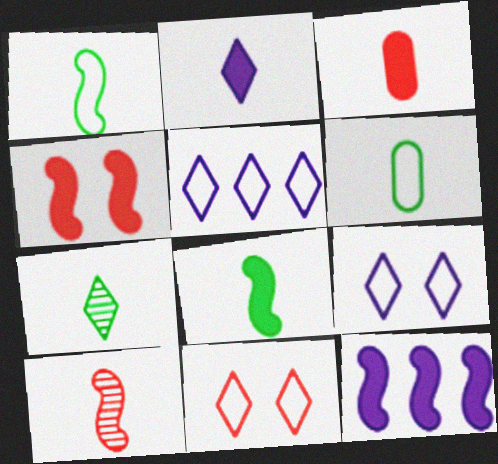[[2, 3, 8], 
[2, 6, 10], 
[4, 8, 12], 
[6, 7, 8]]